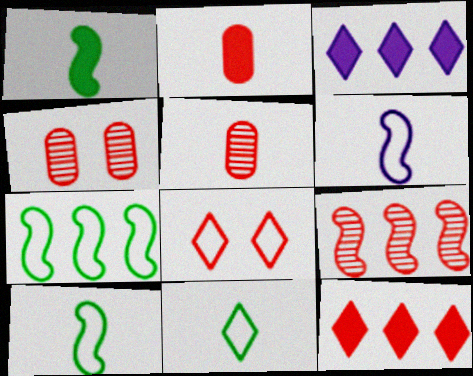[[2, 8, 9], 
[3, 4, 10]]